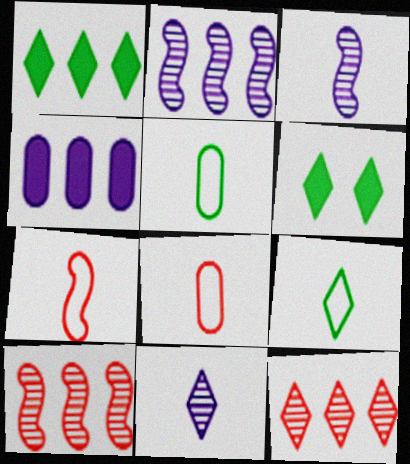[[2, 6, 8]]